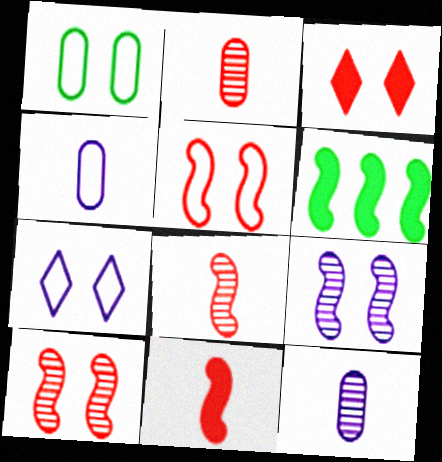[[1, 3, 9], 
[1, 5, 7], 
[2, 6, 7]]